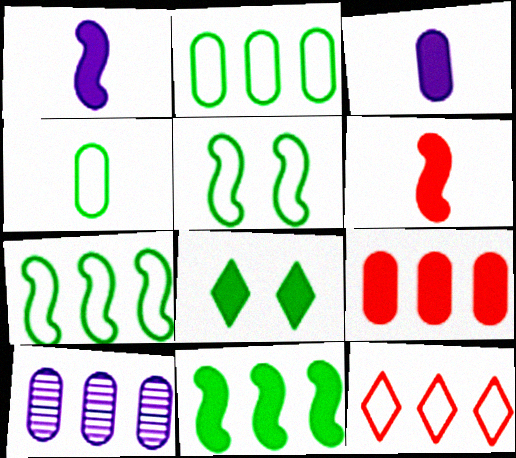[[1, 8, 9], 
[2, 9, 10], 
[10, 11, 12]]